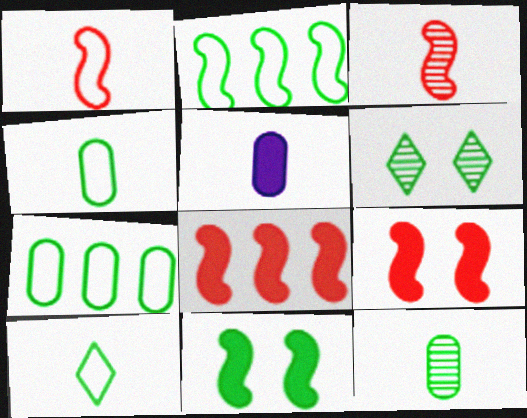[[3, 5, 10]]